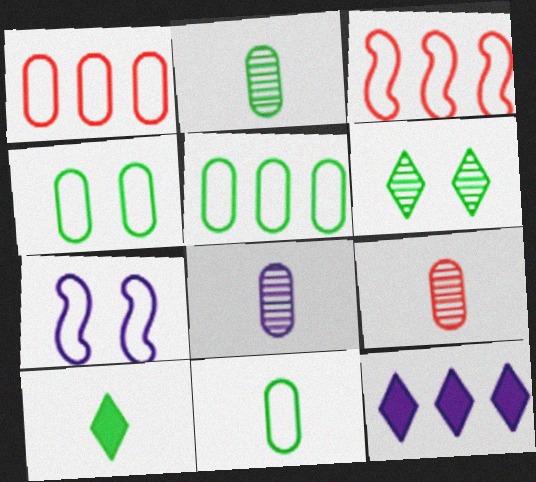[[2, 8, 9], 
[4, 5, 11], 
[7, 8, 12]]